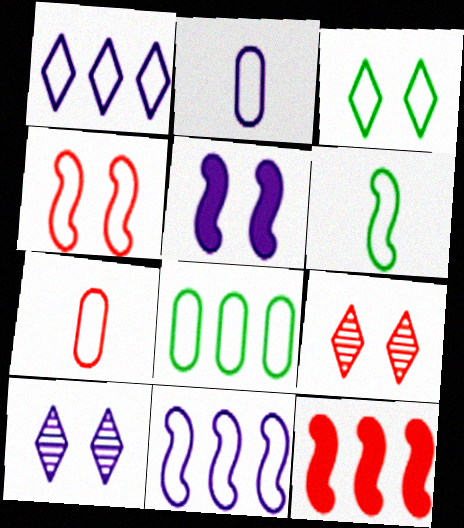[[3, 6, 8], 
[3, 7, 11], 
[4, 6, 11], 
[7, 9, 12]]